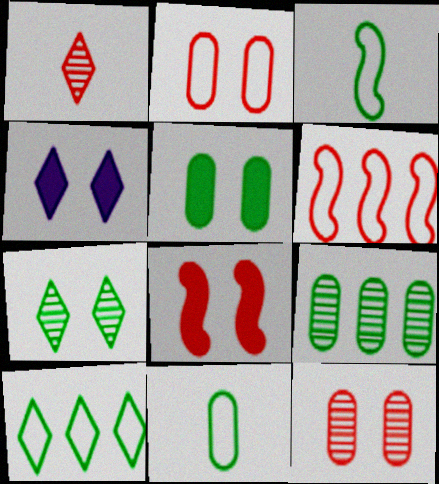[[1, 4, 10], 
[4, 5, 8], 
[5, 9, 11]]